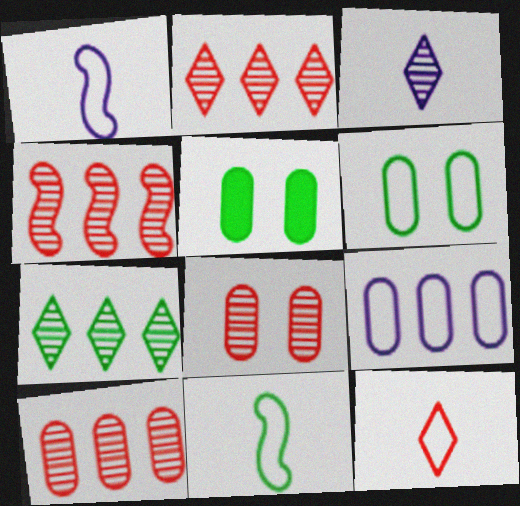[[1, 2, 5], 
[2, 4, 10], 
[5, 7, 11]]